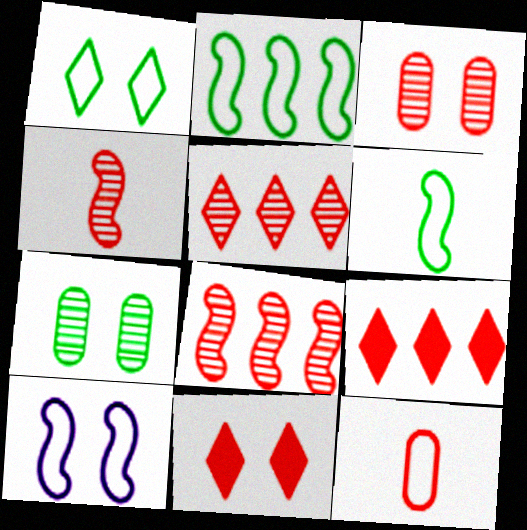[[3, 4, 5], 
[7, 10, 11], 
[8, 11, 12]]